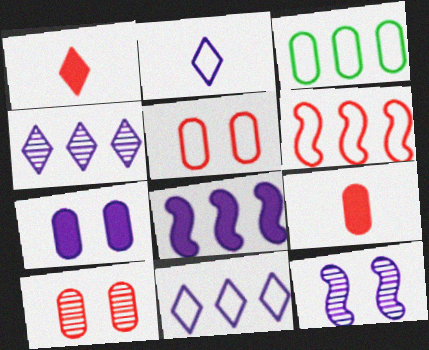[[1, 3, 12], 
[1, 6, 10], 
[3, 6, 11]]